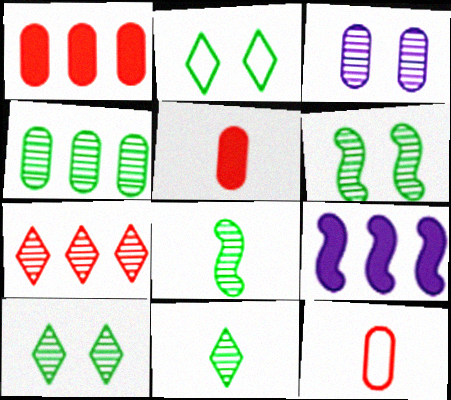[[3, 7, 8], 
[4, 6, 11], 
[4, 8, 10], 
[9, 10, 12]]